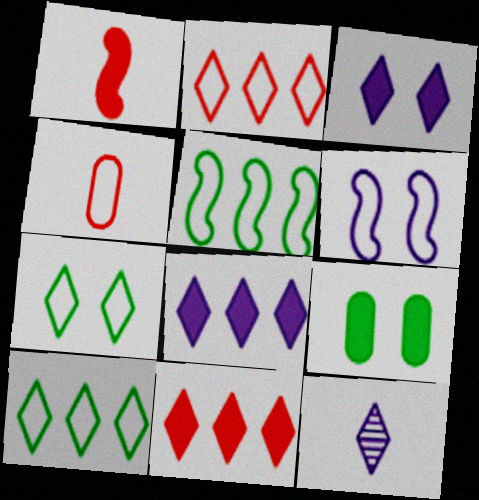[[1, 8, 9], 
[4, 6, 10], 
[7, 11, 12]]